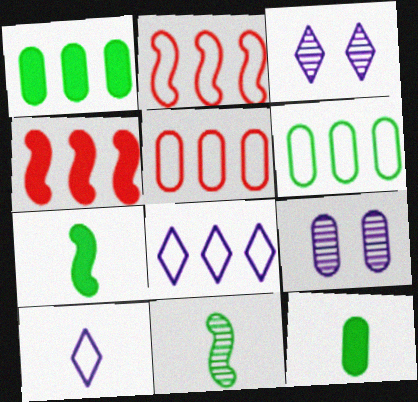[[2, 3, 12], 
[2, 6, 8], 
[3, 5, 7], 
[5, 9, 12]]